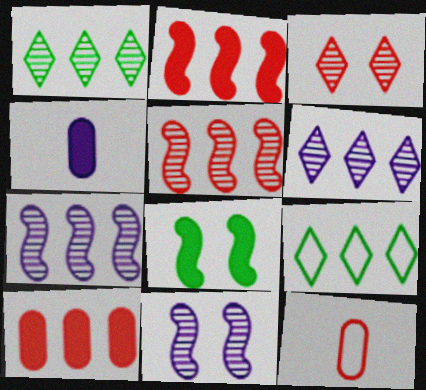[[2, 3, 12], 
[6, 8, 12], 
[7, 9, 10]]